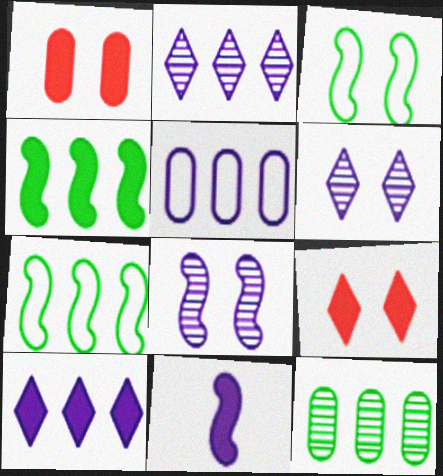[[1, 3, 6], 
[5, 6, 11]]